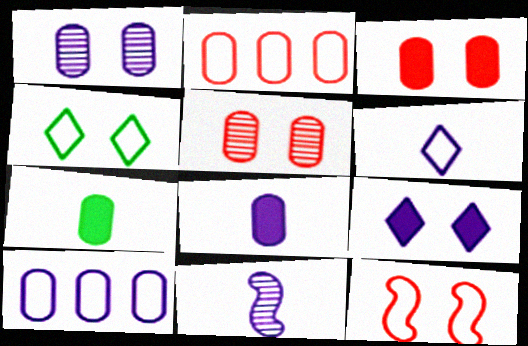[[1, 2, 7], 
[1, 8, 10], 
[5, 7, 10], 
[6, 8, 11], 
[9, 10, 11]]